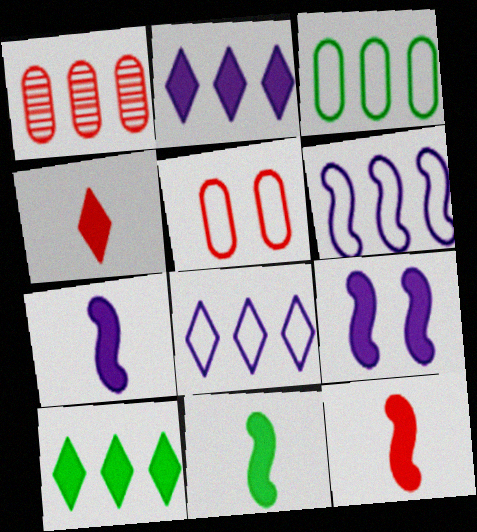[[1, 6, 10], 
[7, 11, 12]]